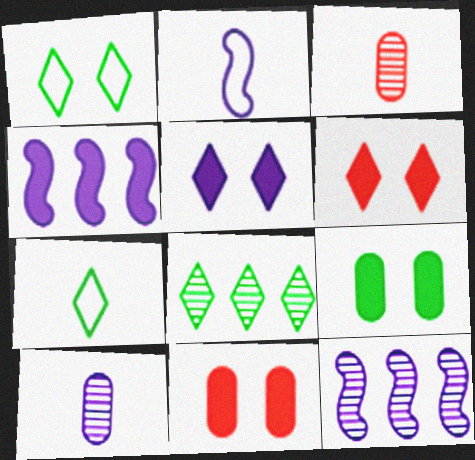[[1, 3, 4], 
[2, 8, 11], 
[7, 11, 12]]